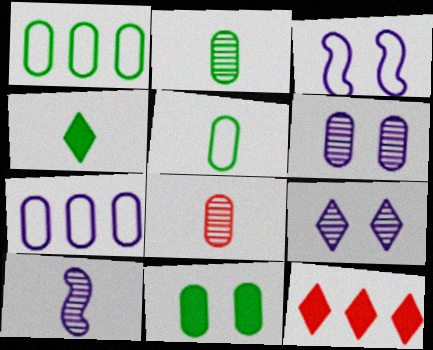[[1, 2, 11], 
[2, 3, 12], 
[7, 8, 11]]